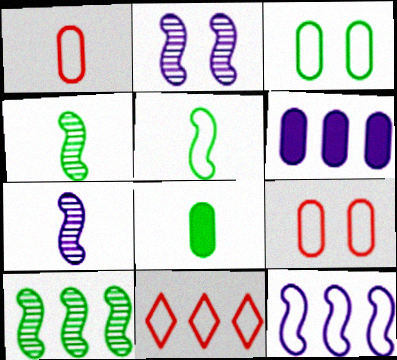[[2, 8, 11], 
[6, 10, 11]]